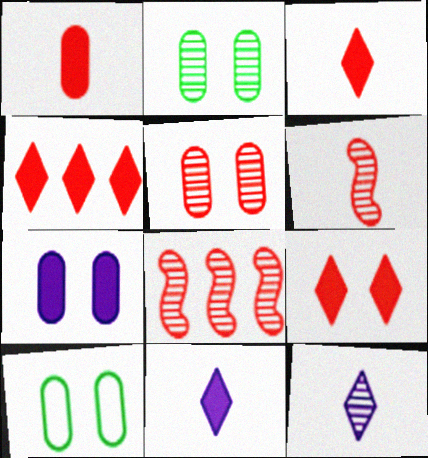[[2, 8, 12], 
[3, 4, 9], 
[5, 7, 10], 
[8, 10, 11]]